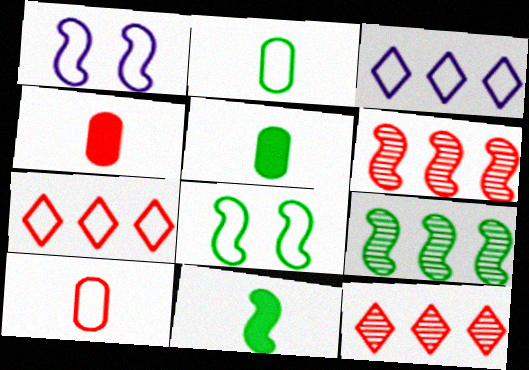[[1, 2, 7], 
[1, 5, 12], 
[1, 6, 11], 
[3, 8, 10], 
[8, 9, 11]]